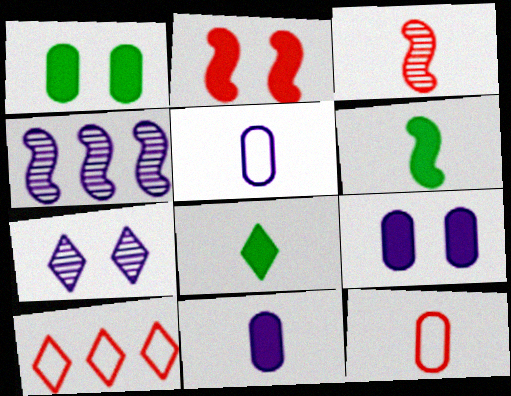[[3, 5, 8], 
[7, 8, 10]]